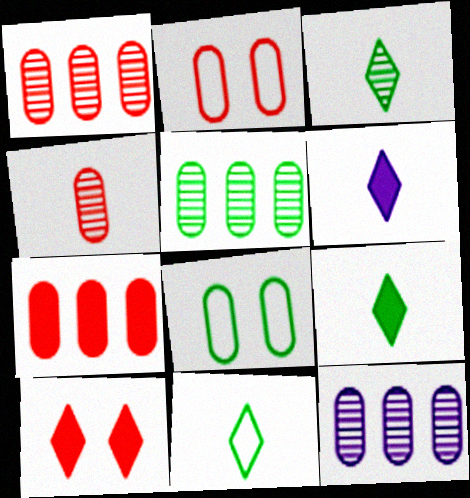[[1, 5, 12], 
[2, 4, 7], 
[3, 9, 11]]